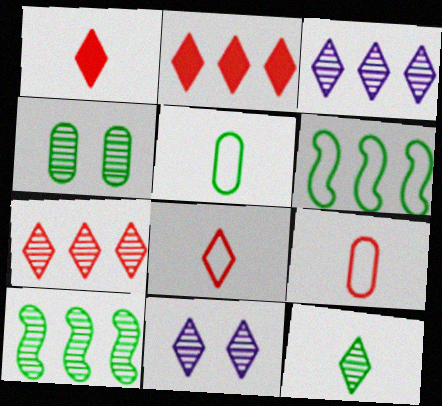[[4, 10, 12], 
[7, 11, 12]]